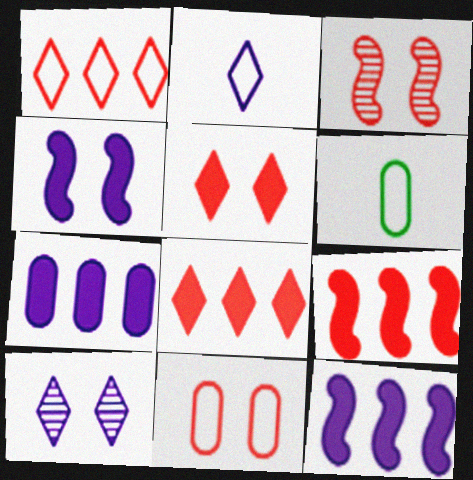[[3, 5, 11], 
[6, 9, 10]]